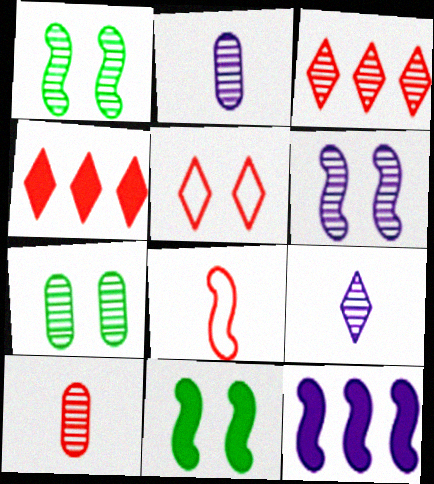[[1, 2, 3], 
[1, 8, 12]]